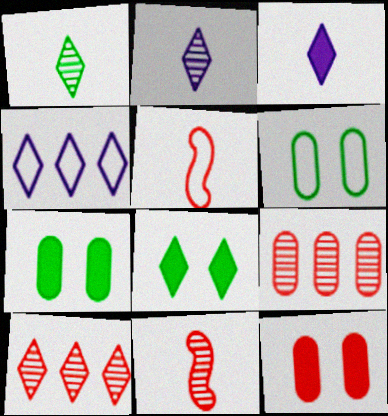[[4, 5, 6], 
[4, 7, 11], 
[5, 10, 12]]